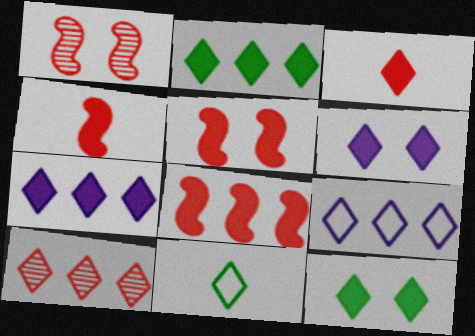[[2, 3, 6], 
[2, 9, 10], 
[3, 7, 12], 
[4, 5, 8], 
[6, 10, 11]]